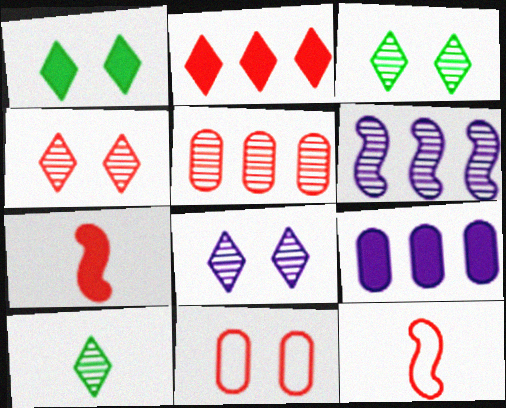[[1, 7, 9], 
[3, 4, 8], 
[3, 9, 12]]